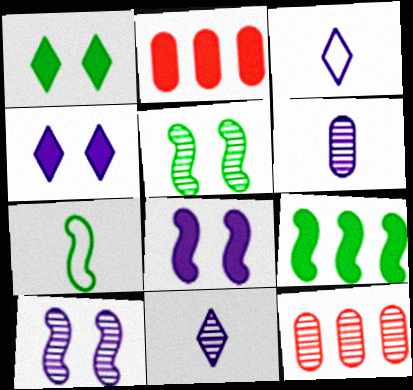[[2, 3, 5], 
[4, 7, 12], 
[5, 7, 9], 
[5, 11, 12]]